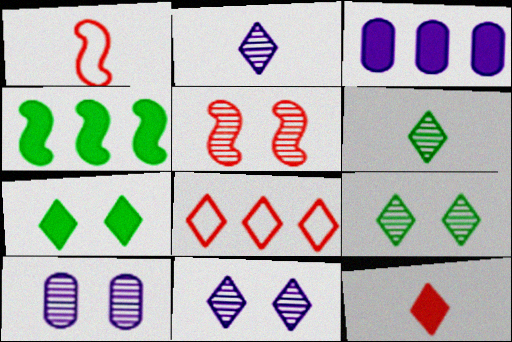[[1, 3, 9], 
[2, 7, 8], 
[5, 9, 10]]